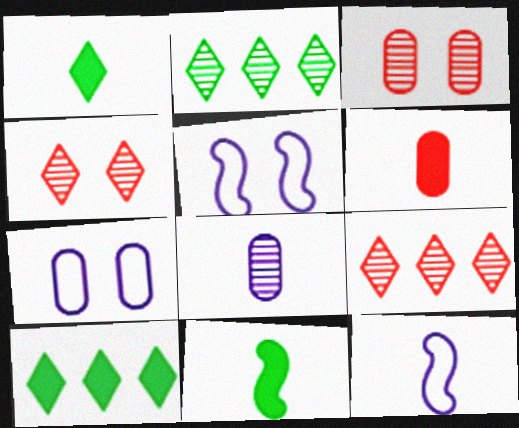[[2, 5, 6], 
[3, 10, 12], 
[7, 9, 11]]